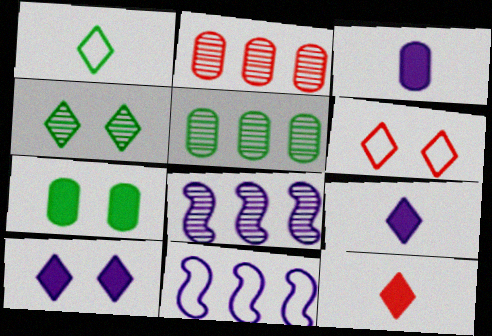[[4, 6, 10]]